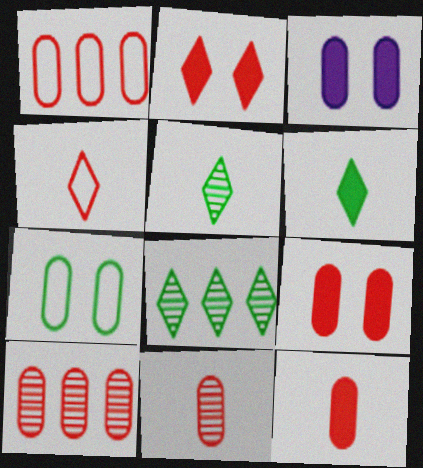[[1, 9, 11]]